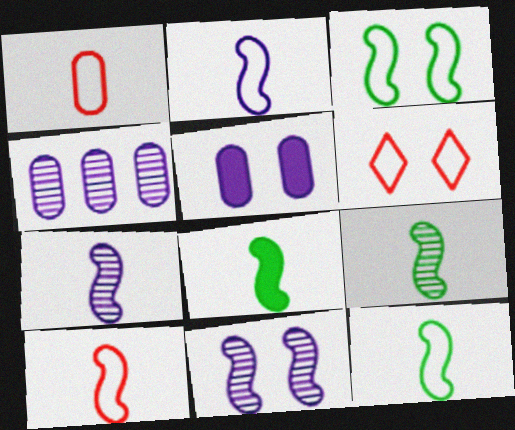[[2, 10, 12], 
[4, 6, 8], 
[7, 8, 10], 
[8, 9, 12]]